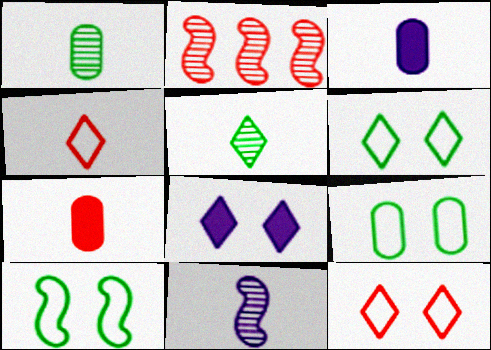[[2, 3, 6], 
[2, 7, 12], 
[6, 9, 10]]